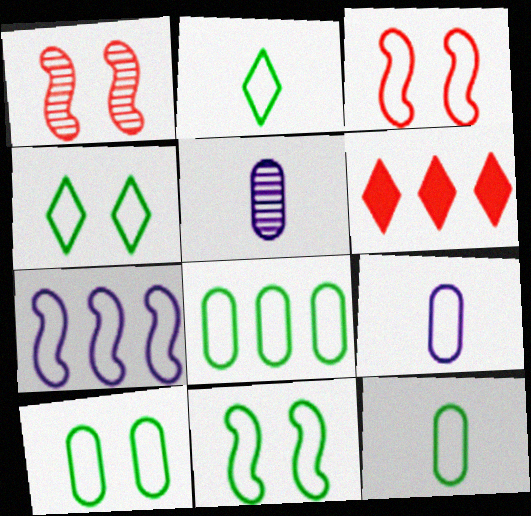[[2, 8, 11], 
[4, 10, 11], 
[5, 6, 11], 
[8, 10, 12]]